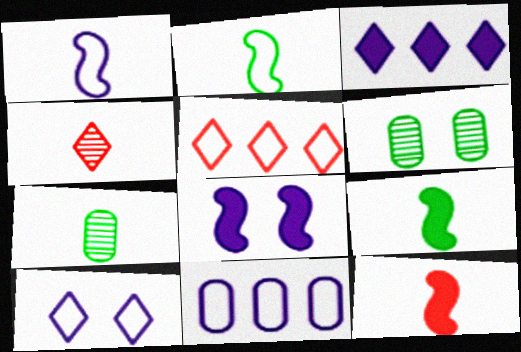[[1, 10, 11], 
[5, 7, 8]]